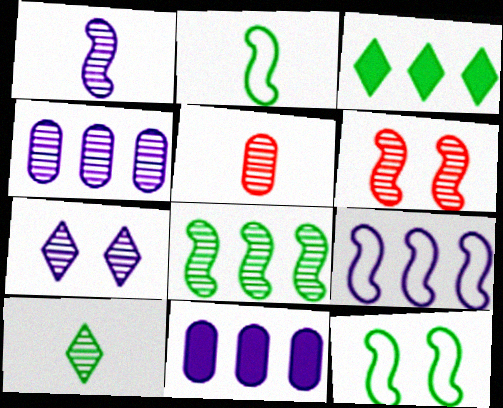[[1, 4, 7], 
[1, 5, 10], 
[1, 6, 8], 
[4, 6, 10], 
[5, 7, 8]]